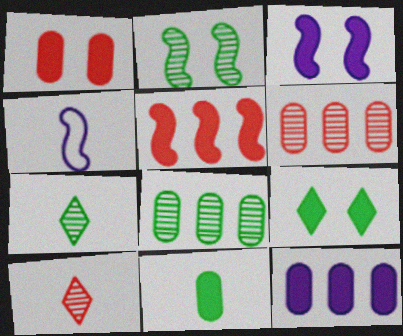[[1, 3, 9], 
[1, 11, 12], 
[2, 4, 5], 
[2, 7, 8], 
[4, 6, 9], 
[4, 10, 11]]